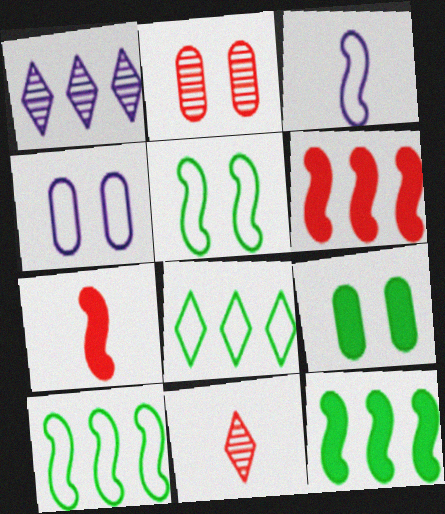[[2, 4, 9], 
[4, 11, 12]]